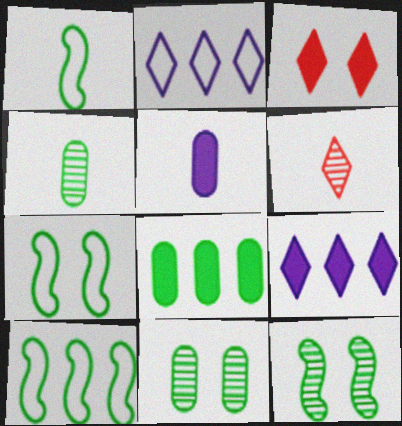[[1, 5, 6], 
[1, 7, 10]]